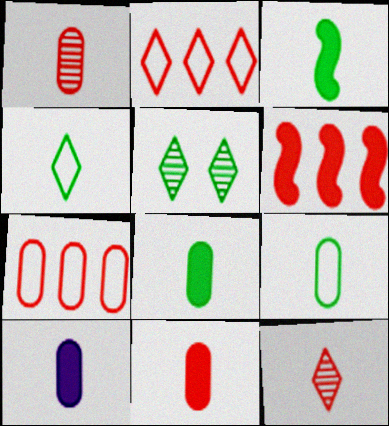[[1, 9, 10], 
[8, 10, 11]]